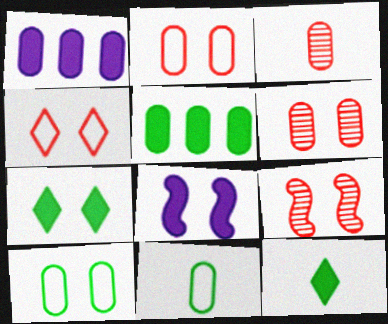[[1, 3, 10], 
[1, 6, 11]]